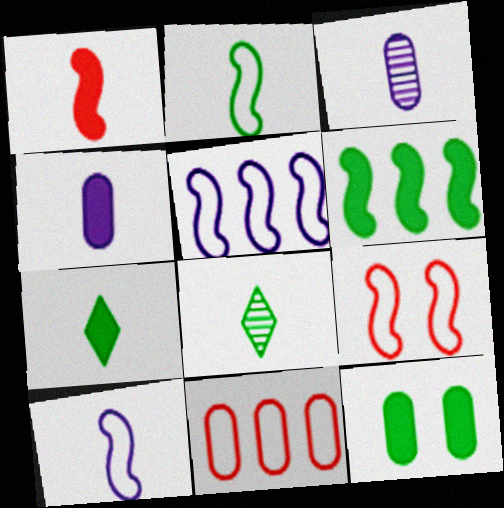[[1, 4, 7], 
[2, 5, 9], 
[3, 11, 12], 
[6, 7, 12]]